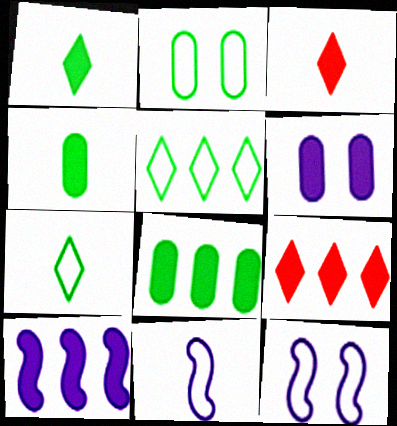[[8, 9, 10]]